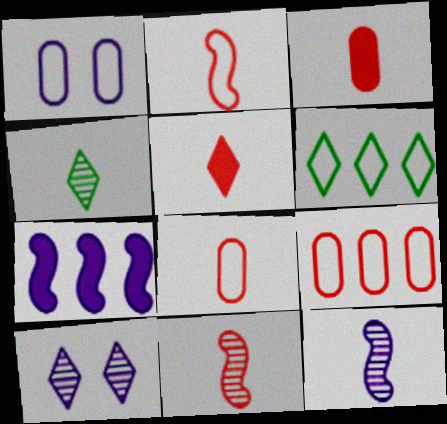[[1, 2, 6], 
[5, 6, 10], 
[5, 8, 11]]